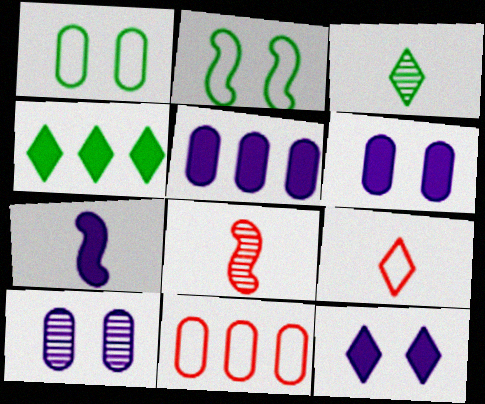[[5, 7, 12]]